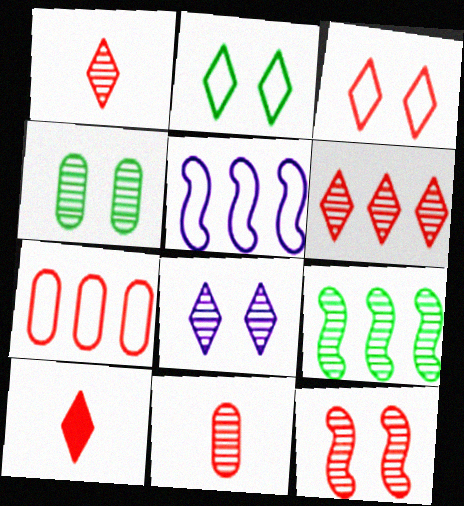[[3, 6, 10], 
[4, 5, 10], 
[4, 8, 12], 
[6, 11, 12], 
[7, 10, 12], 
[8, 9, 11]]